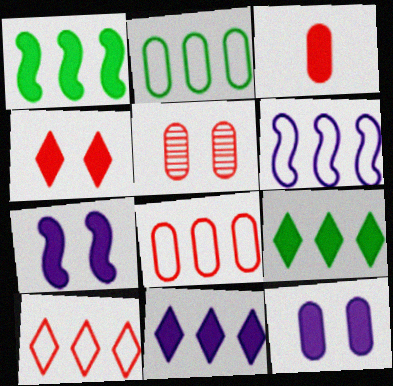[[2, 6, 10], 
[3, 5, 8], 
[3, 7, 9]]